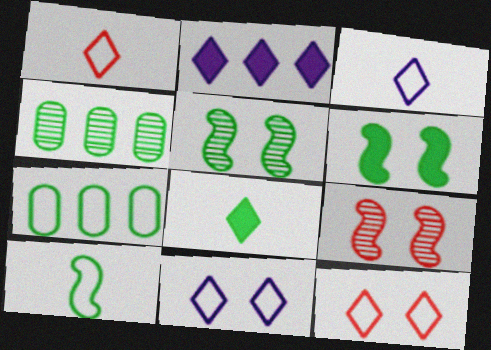[[5, 7, 8]]